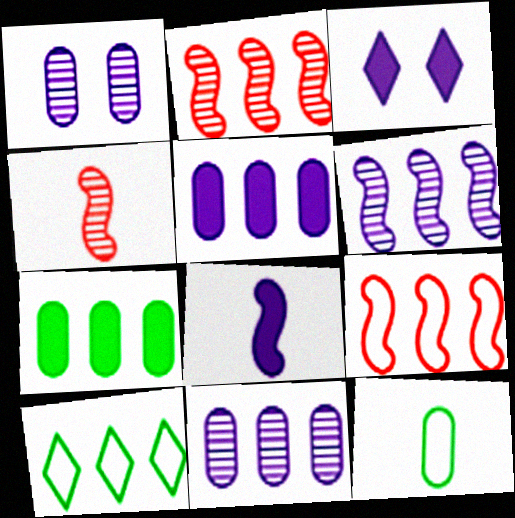[[2, 3, 12], 
[2, 5, 10], 
[3, 5, 8]]